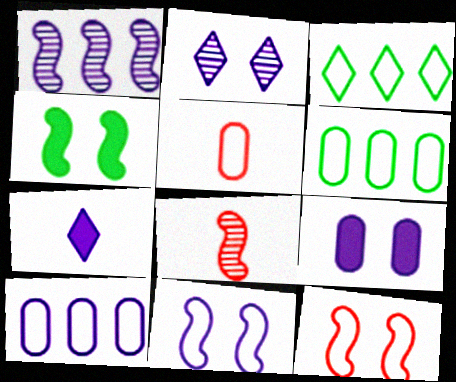[[2, 9, 11], 
[3, 5, 11], 
[3, 8, 9]]